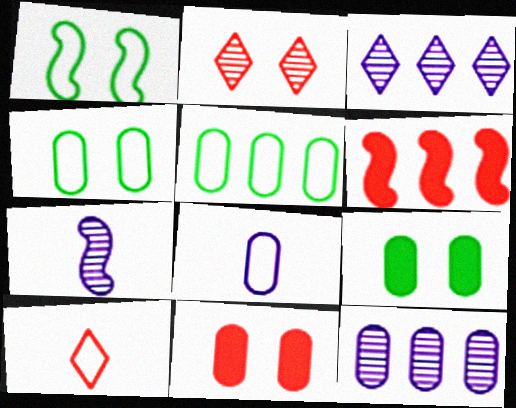[[1, 6, 7], 
[3, 5, 6]]